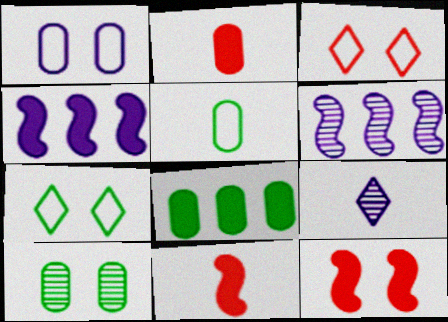[[1, 4, 9], 
[2, 6, 7], 
[5, 8, 10], 
[5, 9, 11]]